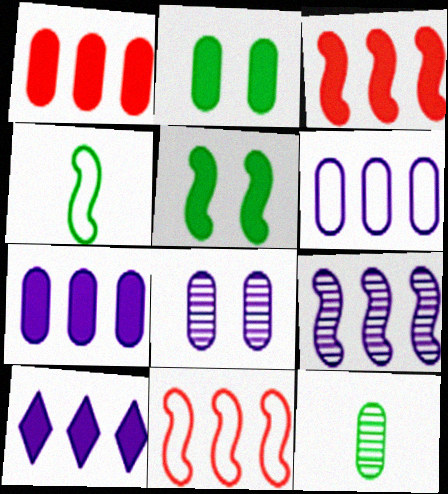[[6, 9, 10]]